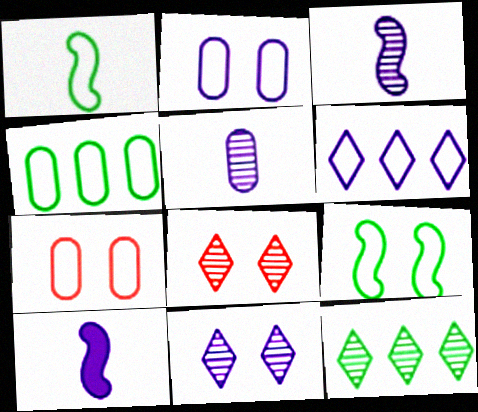[[1, 6, 7], 
[4, 8, 10], 
[7, 10, 12]]